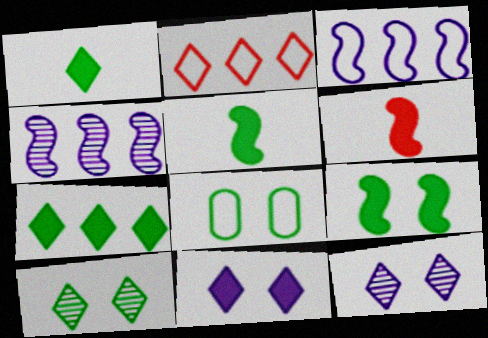[[1, 2, 12], 
[8, 9, 10]]